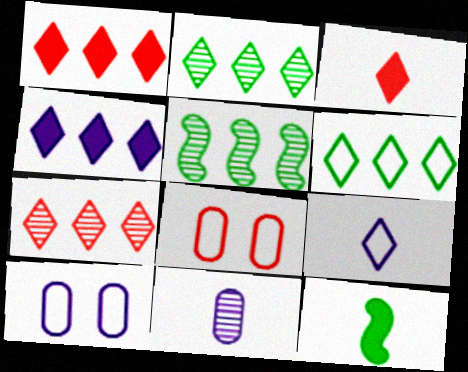[[3, 5, 10], 
[4, 6, 7], 
[7, 10, 12]]